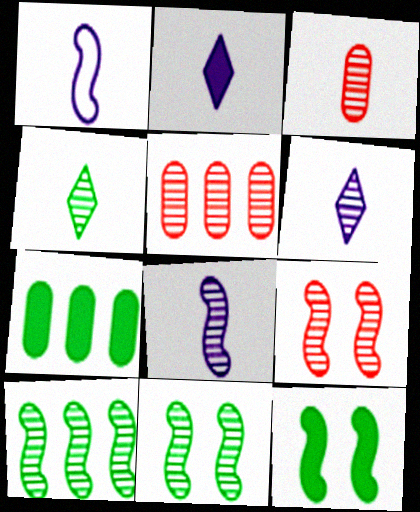[[3, 4, 8], 
[5, 6, 11], 
[8, 9, 10]]